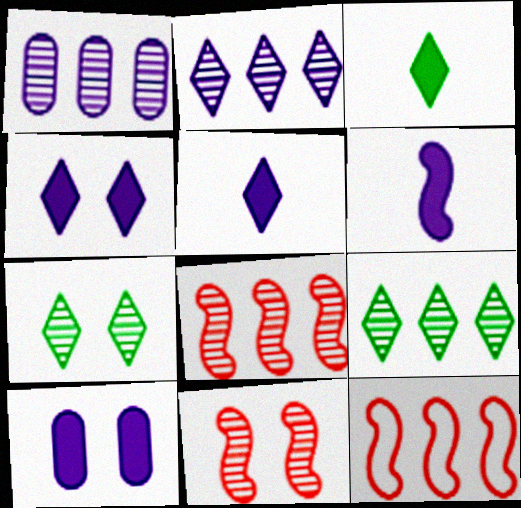[[1, 8, 9]]